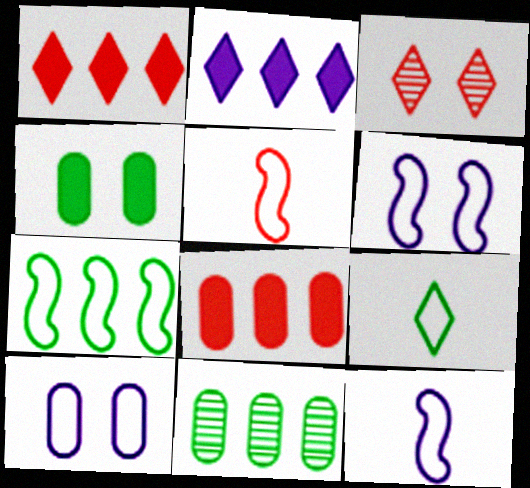[[2, 3, 9], 
[3, 4, 6], 
[3, 5, 8], 
[5, 6, 7]]